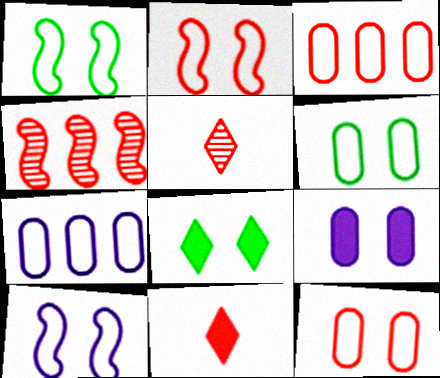[[1, 2, 10], 
[4, 11, 12]]